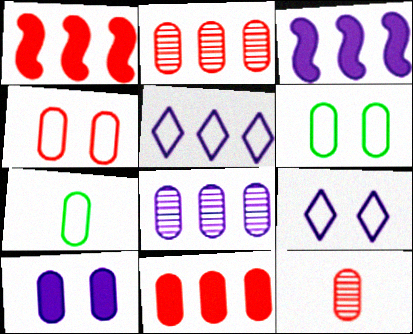[[2, 7, 10], 
[3, 5, 8], 
[4, 11, 12]]